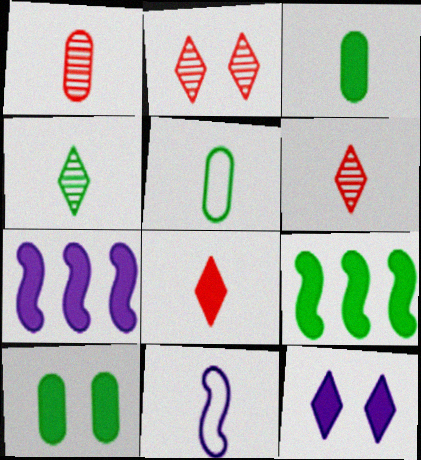[[2, 5, 7], 
[3, 6, 11], 
[7, 8, 10]]